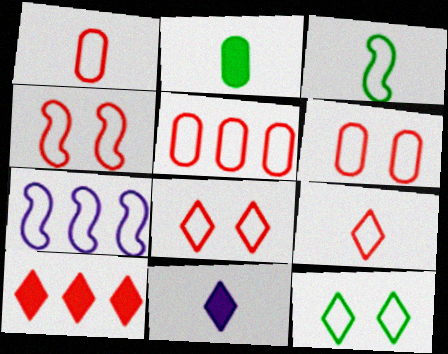[[1, 5, 6], 
[1, 7, 12], 
[3, 4, 7], 
[4, 5, 9], 
[4, 6, 8]]